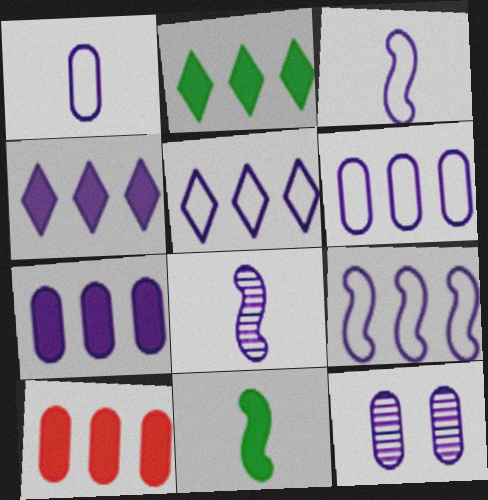[[1, 7, 12], 
[3, 4, 12], 
[5, 6, 9]]